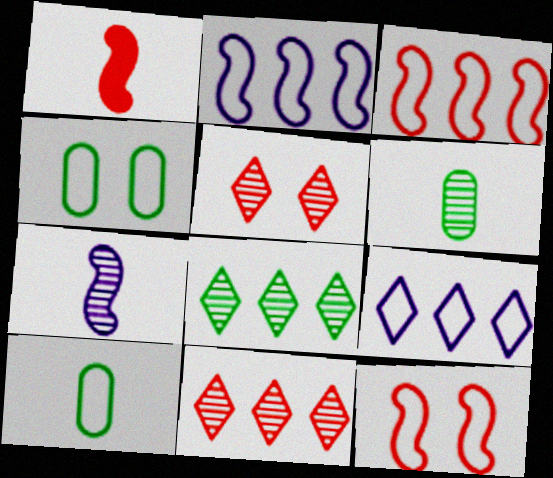[[9, 10, 12]]